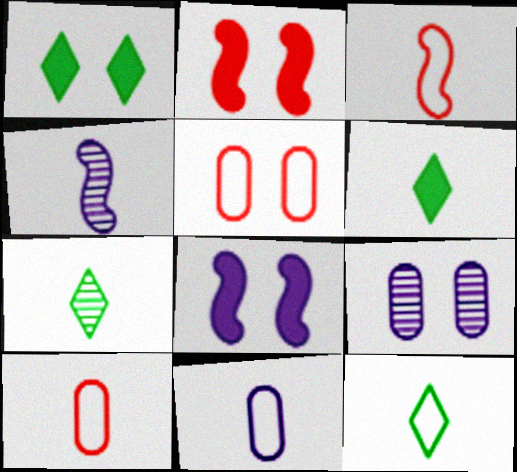[[3, 11, 12], 
[4, 6, 10], 
[6, 7, 12]]